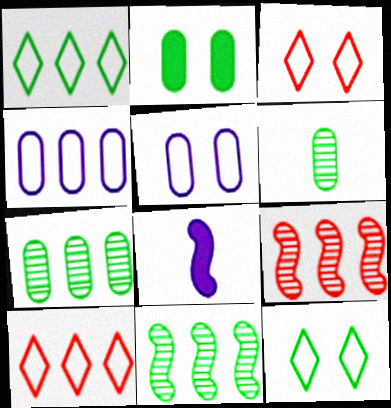[[3, 7, 8]]